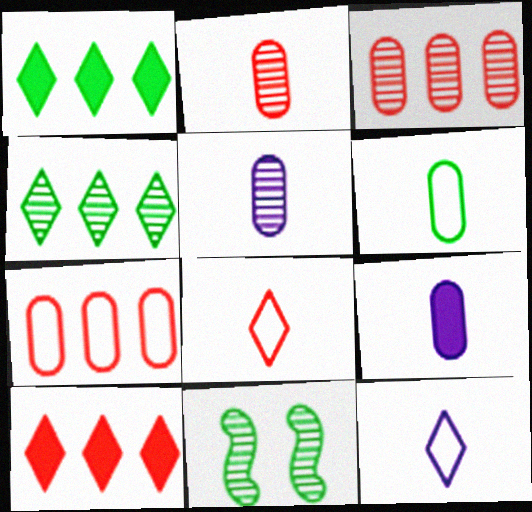[[1, 6, 11], 
[2, 6, 9]]